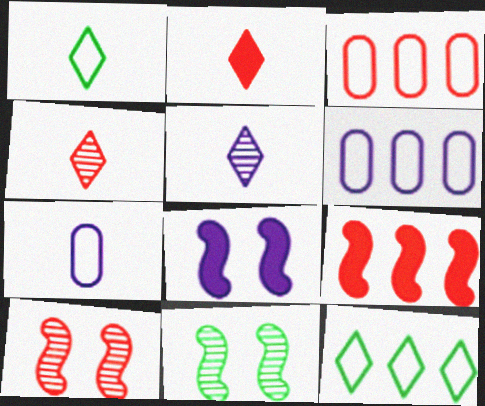[[1, 2, 5], 
[2, 3, 10], 
[2, 6, 11], 
[5, 6, 8]]